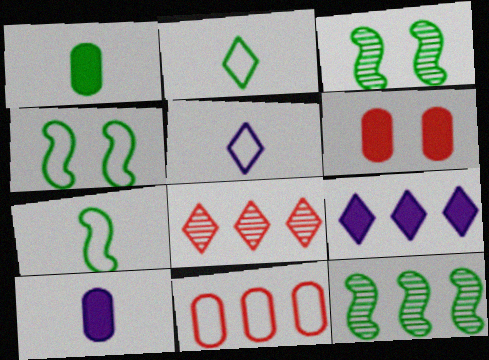[[4, 5, 11], 
[4, 8, 10], 
[5, 6, 12], 
[9, 11, 12]]